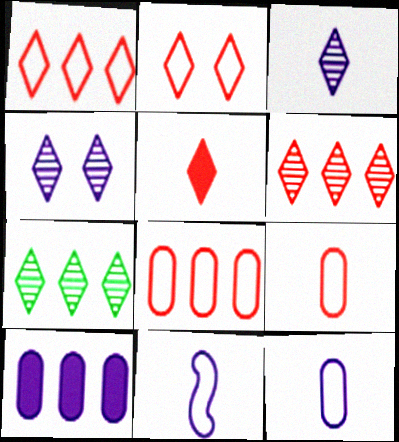[[2, 5, 6], 
[4, 10, 11]]